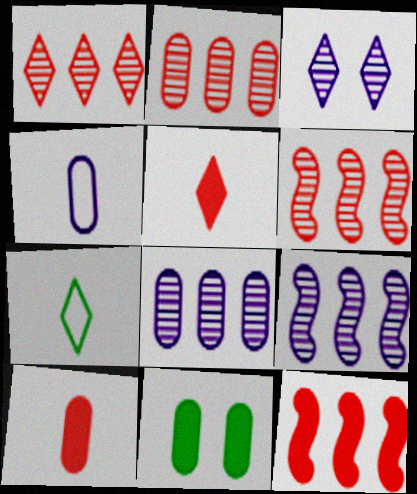[[1, 2, 6], 
[2, 4, 11]]